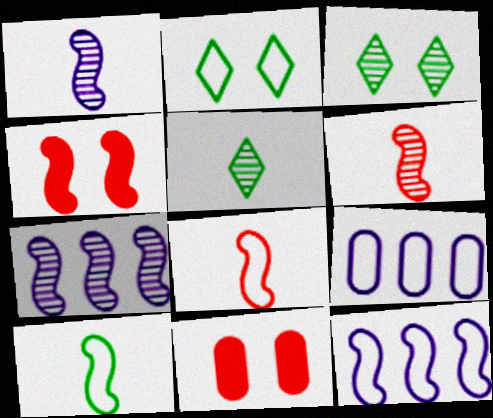[[2, 8, 9], 
[4, 5, 9], 
[4, 7, 10], 
[5, 11, 12]]